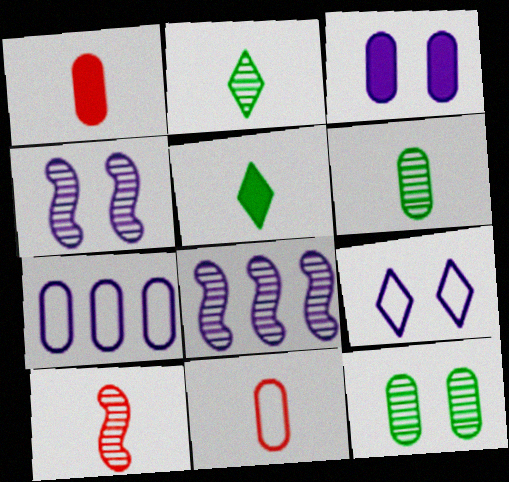[[1, 7, 12], 
[3, 4, 9]]